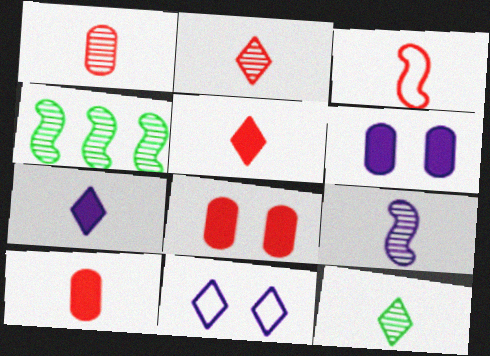[[1, 3, 5], 
[1, 9, 12], 
[2, 3, 10], 
[4, 10, 11]]